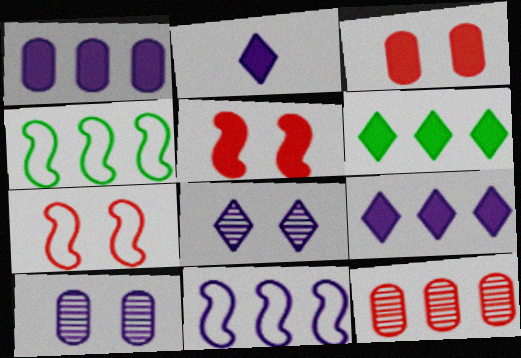[[2, 10, 11], 
[4, 9, 12], 
[6, 11, 12]]